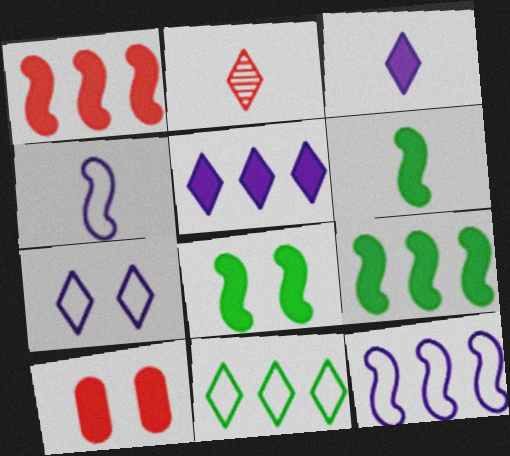[[3, 9, 10], 
[5, 6, 10], 
[6, 8, 9]]